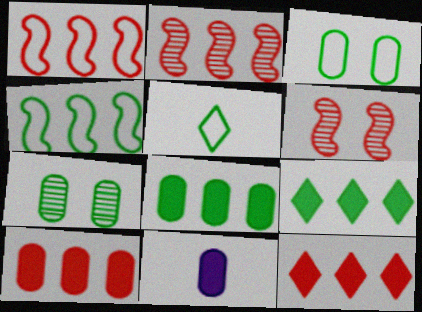[[3, 4, 5]]